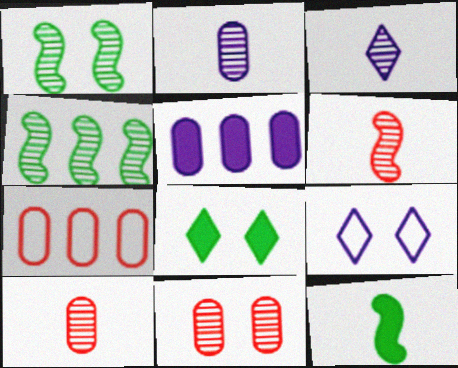[[3, 4, 11]]